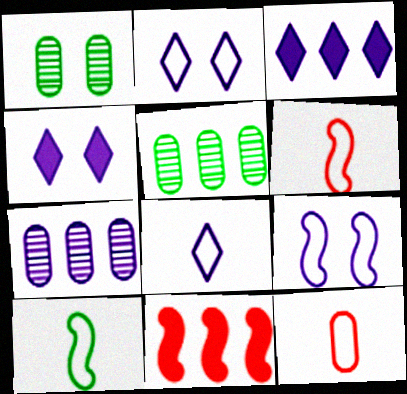[[1, 3, 6], 
[1, 8, 11], 
[4, 5, 6], 
[8, 10, 12]]